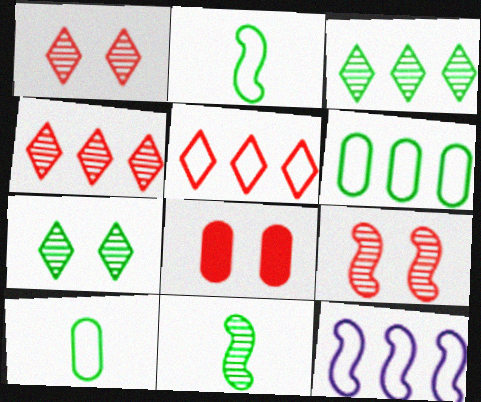[[5, 6, 12]]